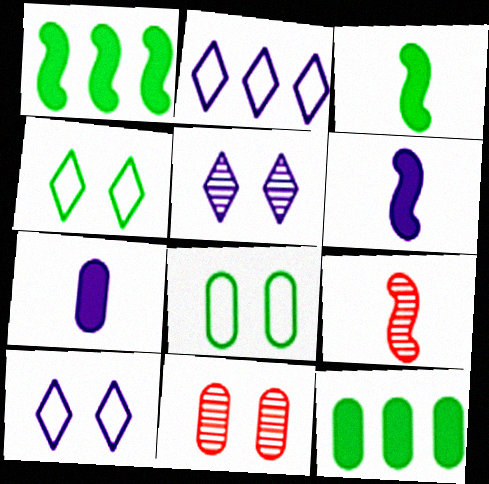[[2, 3, 11], 
[9, 10, 12]]